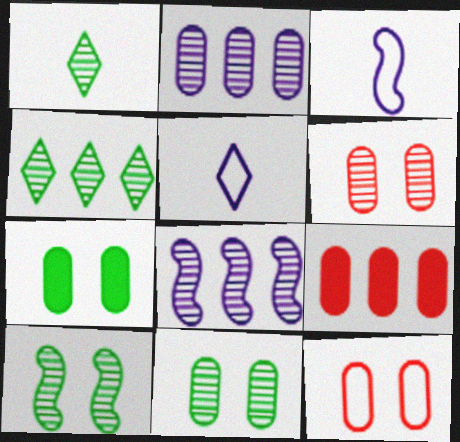[[1, 6, 8], 
[5, 9, 10]]